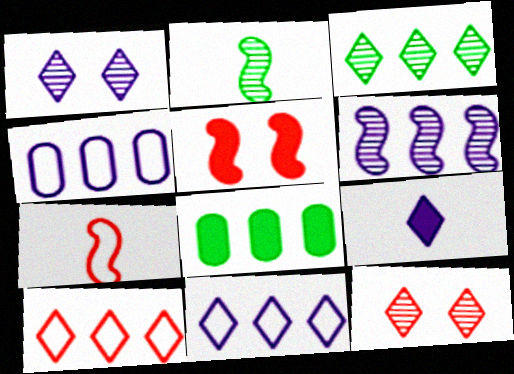[[1, 7, 8], 
[1, 9, 11], 
[5, 8, 9], 
[6, 8, 10]]